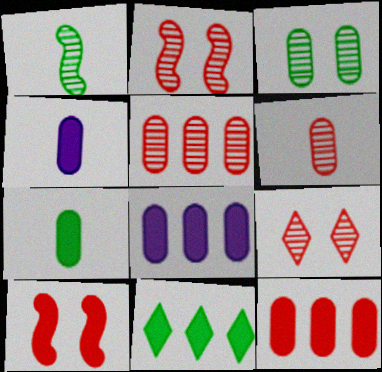[[4, 10, 11]]